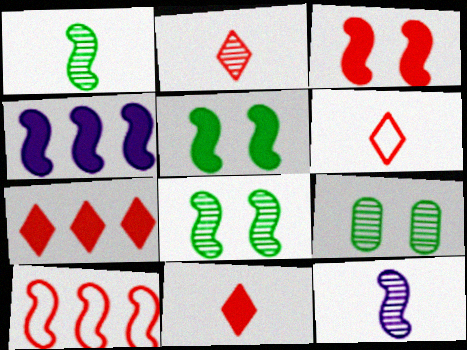[[2, 6, 11], 
[4, 6, 9], 
[5, 10, 12]]